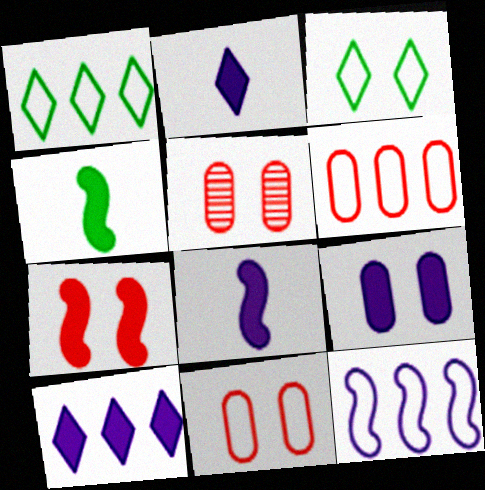[[1, 5, 8], 
[1, 6, 12], 
[8, 9, 10]]